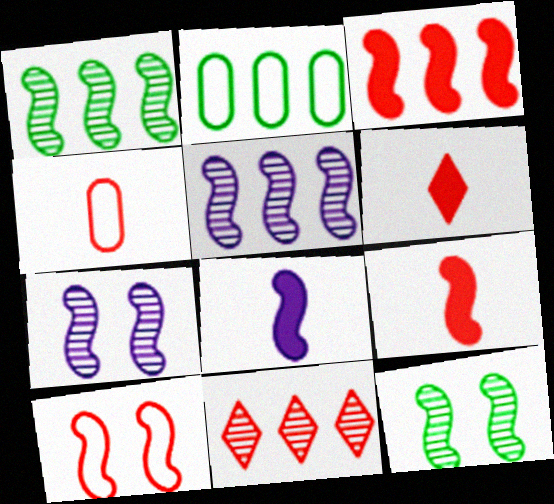[[1, 8, 10], 
[2, 6, 7]]